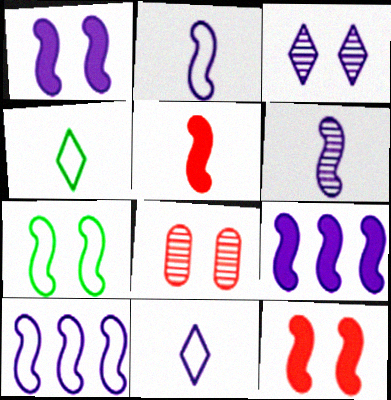[[1, 6, 10], 
[4, 8, 9]]